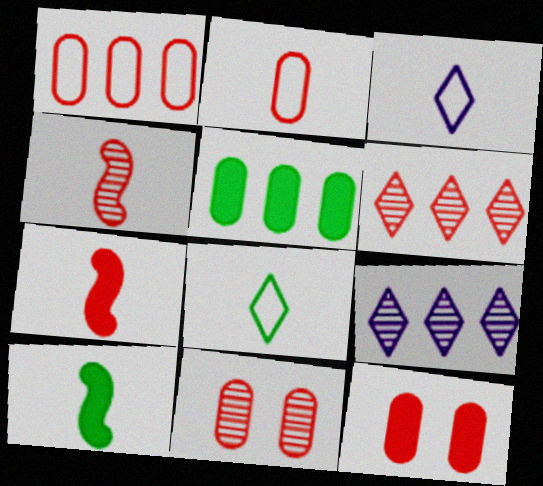[[4, 6, 11]]